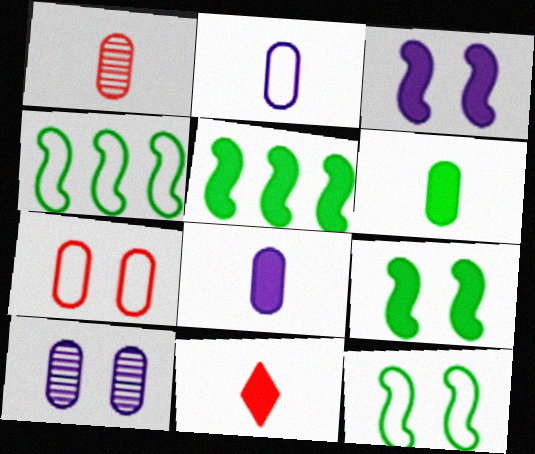[[1, 2, 6], 
[4, 10, 11]]